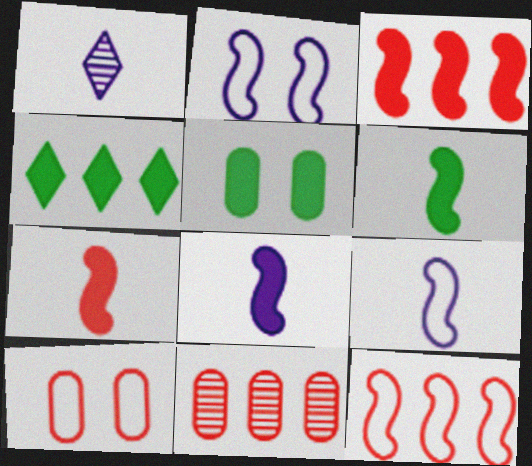[[1, 5, 12], 
[4, 5, 6], 
[6, 7, 8]]